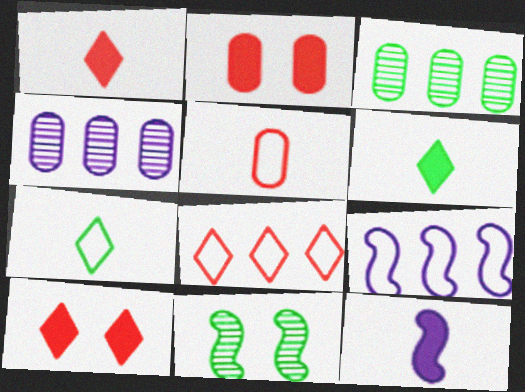[]